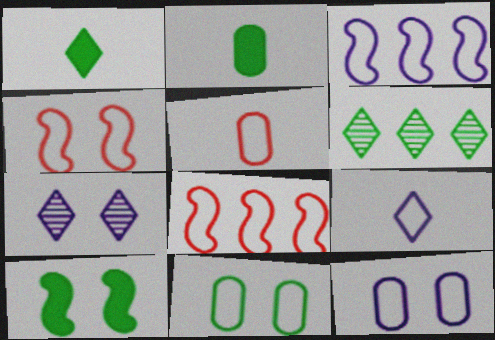[[2, 7, 8], 
[3, 9, 12], 
[8, 9, 11]]